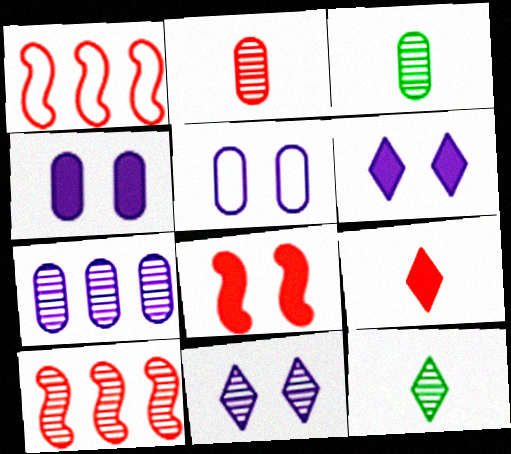[[1, 3, 6], 
[1, 4, 12], 
[3, 10, 11]]